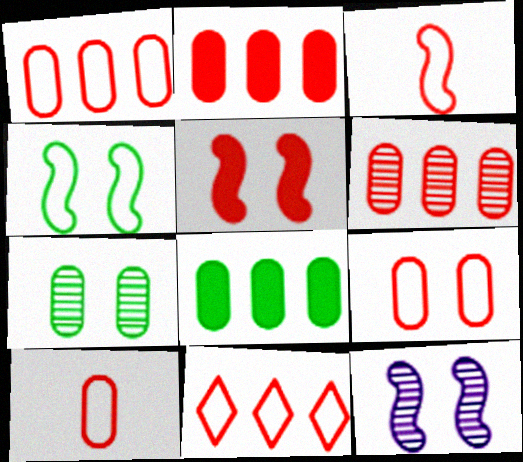[[1, 2, 6], 
[1, 9, 10], 
[3, 9, 11], 
[4, 5, 12]]